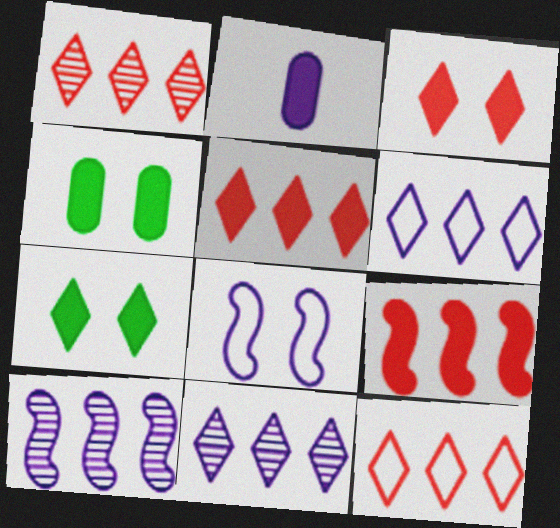[[1, 5, 12], 
[2, 7, 9], 
[2, 8, 11]]